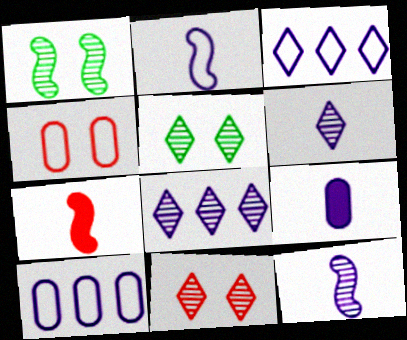[[2, 6, 9], 
[5, 7, 10]]